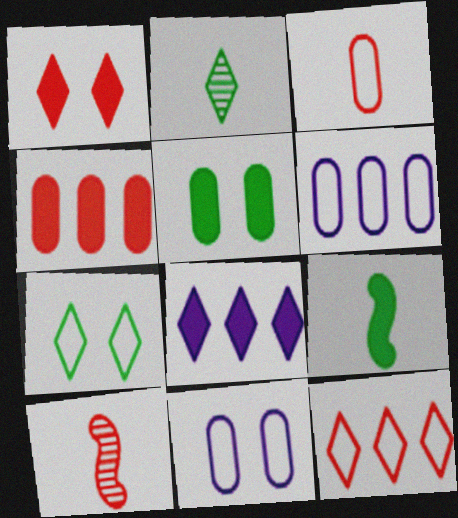[]